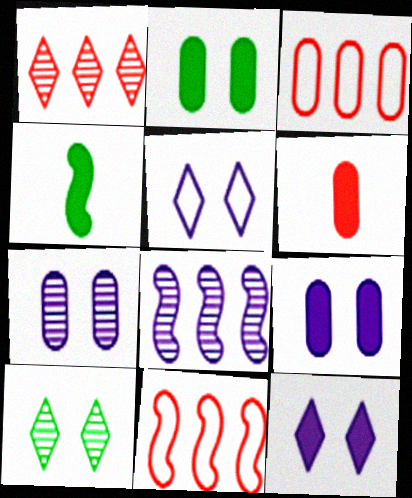[]